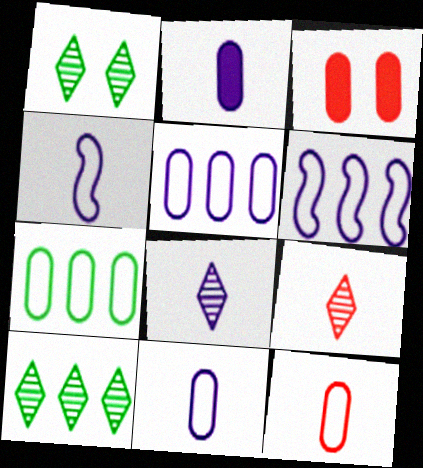[[2, 4, 8], 
[3, 4, 10]]